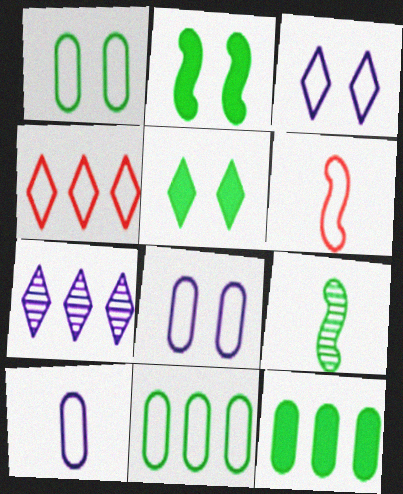[[3, 6, 11], 
[5, 9, 11]]